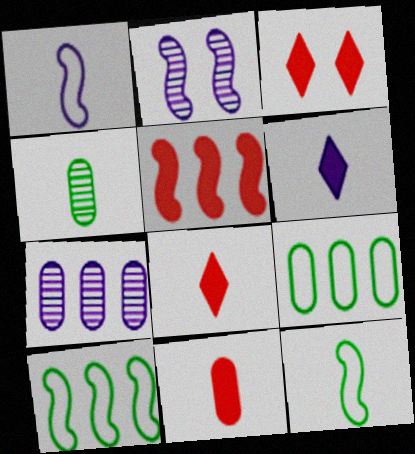[[1, 4, 8], 
[2, 5, 12], 
[2, 8, 9], 
[3, 5, 11], 
[3, 7, 12]]